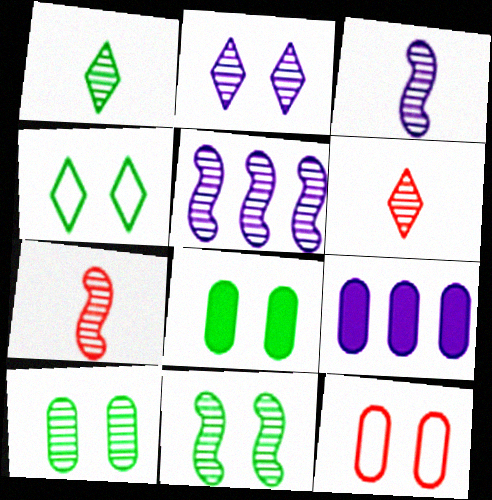[[4, 7, 9], 
[4, 8, 11], 
[5, 6, 10], 
[5, 7, 11]]